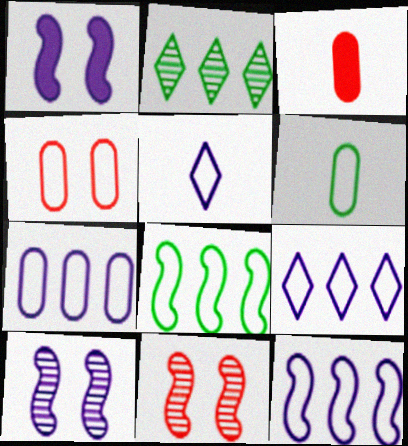[[4, 5, 8], 
[4, 6, 7], 
[7, 9, 12]]